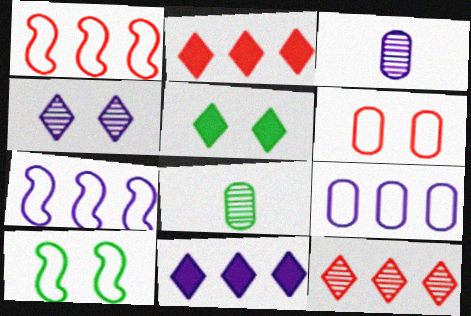[[1, 3, 5], 
[2, 3, 10]]